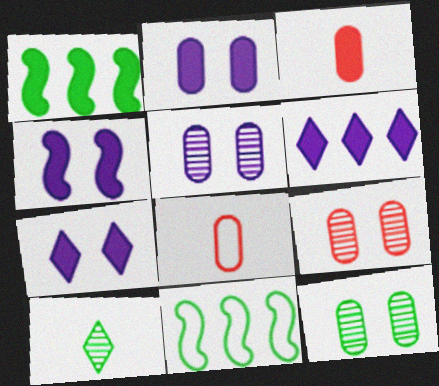[[1, 3, 7], 
[2, 4, 7], 
[5, 9, 12]]